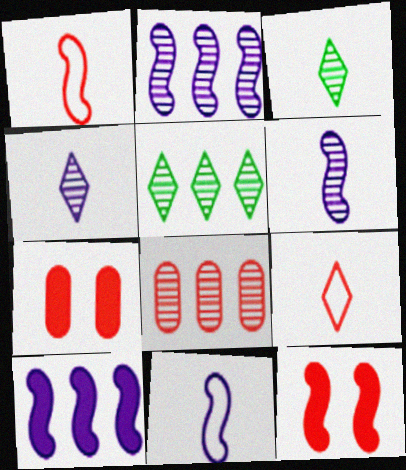[[2, 5, 8], 
[5, 7, 11], 
[8, 9, 12]]